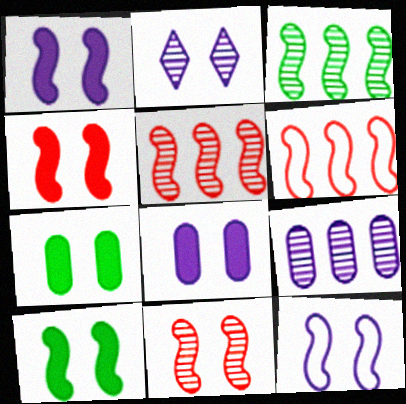[[1, 4, 10], 
[2, 8, 12], 
[10, 11, 12]]